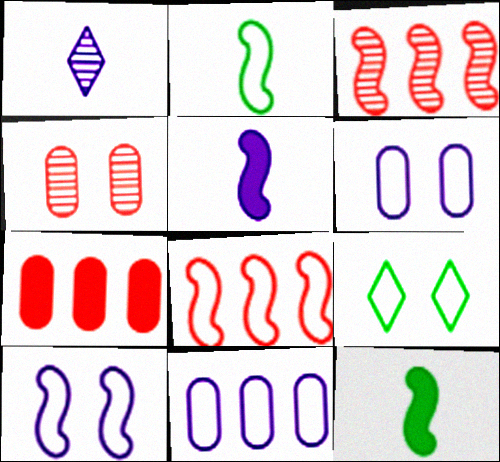[[2, 8, 10], 
[3, 10, 12]]